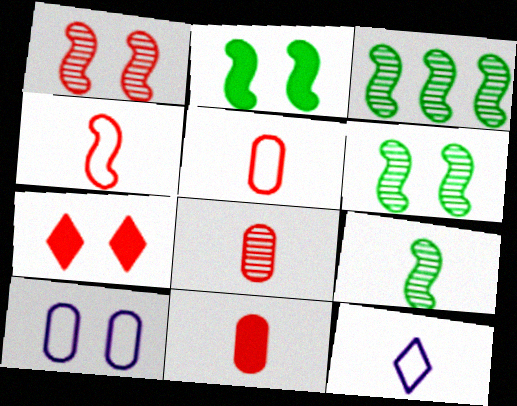[[3, 6, 9], 
[5, 8, 11], 
[6, 7, 10], 
[9, 11, 12]]